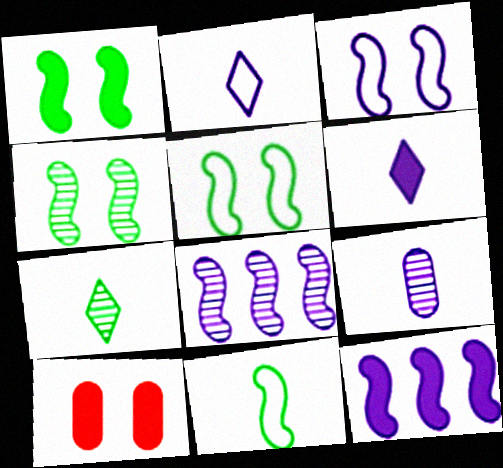[[1, 4, 5]]